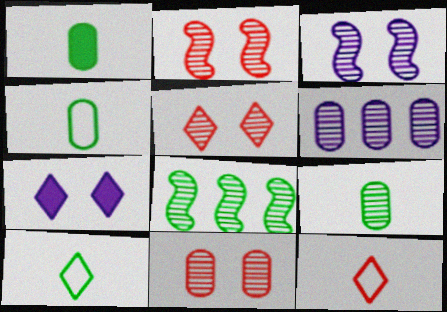[[1, 4, 9], 
[2, 5, 11], 
[6, 9, 11]]